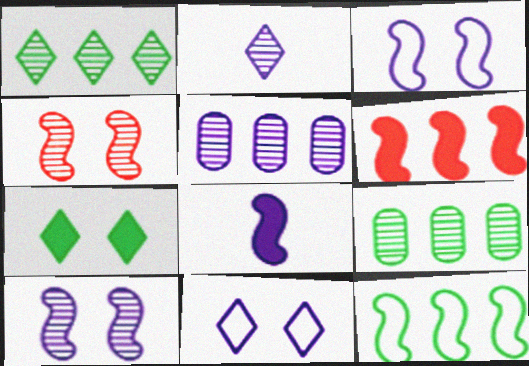[[2, 4, 9], 
[2, 5, 10], 
[4, 8, 12], 
[5, 8, 11]]